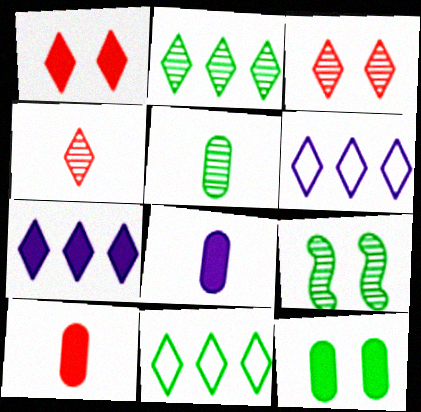[[2, 5, 9], 
[6, 9, 10]]